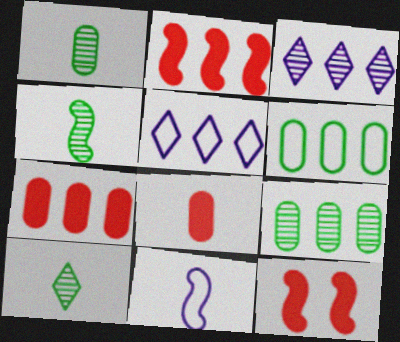[[1, 4, 10], 
[1, 5, 12], 
[2, 3, 6], 
[2, 5, 9], 
[8, 10, 11]]